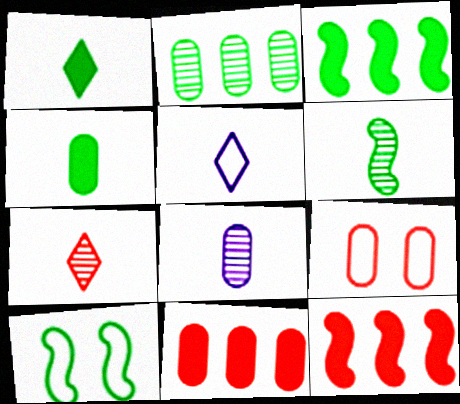[[1, 2, 10], 
[1, 5, 7], 
[3, 6, 10], 
[6, 7, 8], 
[7, 9, 12]]